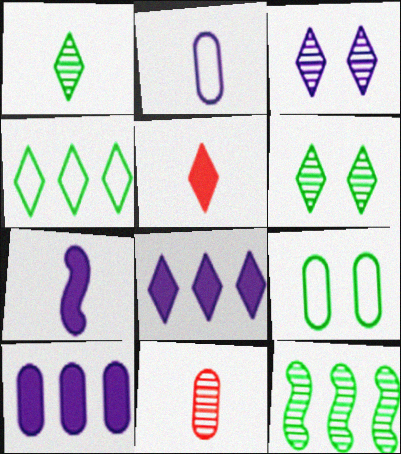[[3, 4, 5], 
[3, 11, 12], 
[9, 10, 11]]